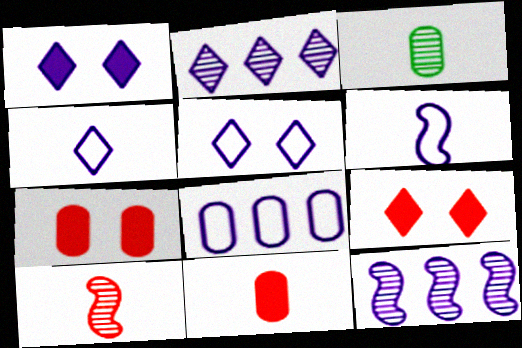[[1, 2, 4], 
[3, 7, 8], 
[5, 6, 8]]